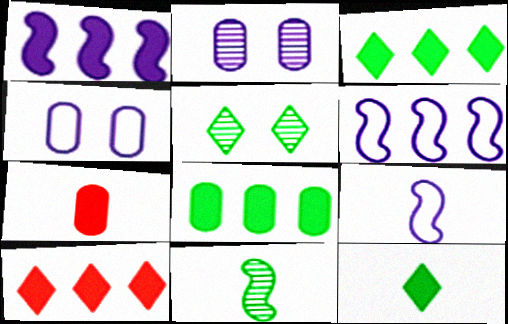[[1, 8, 10], 
[4, 10, 11], 
[5, 6, 7]]